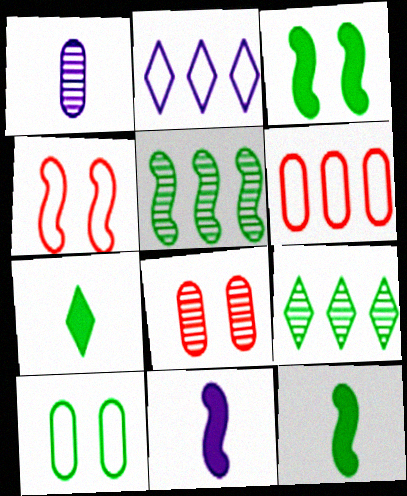[[2, 8, 12], 
[4, 5, 11], 
[5, 7, 10], 
[9, 10, 12]]